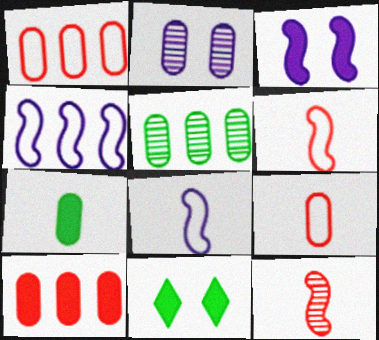[[1, 2, 7]]